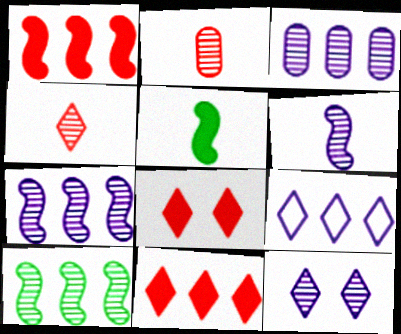[[2, 10, 12], 
[3, 6, 12]]